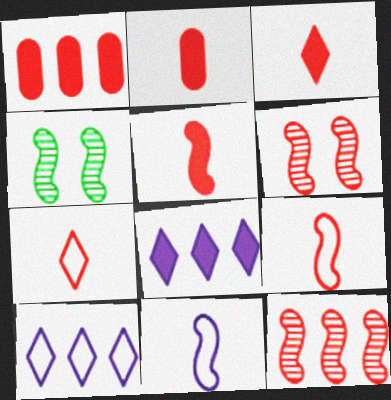[[1, 6, 7], 
[2, 3, 5], 
[2, 4, 10]]